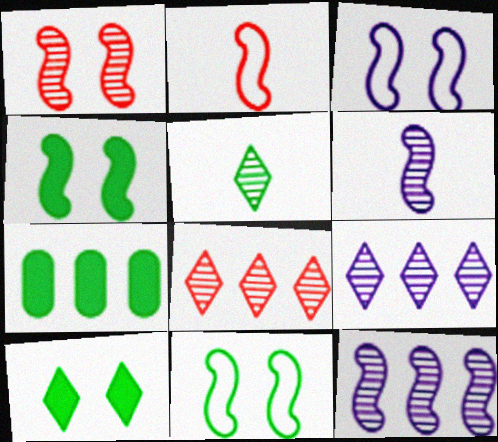[[1, 3, 4], 
[2, 4, 12], 
[5, 7, 11]]